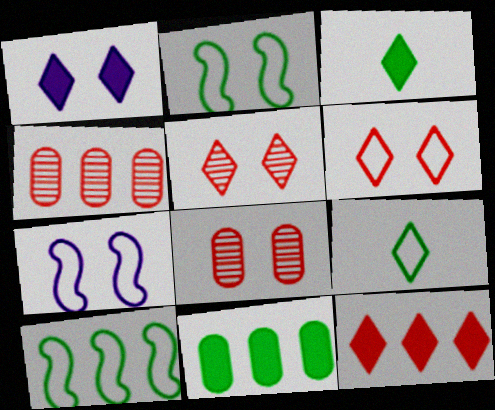[[1, 2, 8], 
[1, 3, 12], 
[3, 4, 7]]